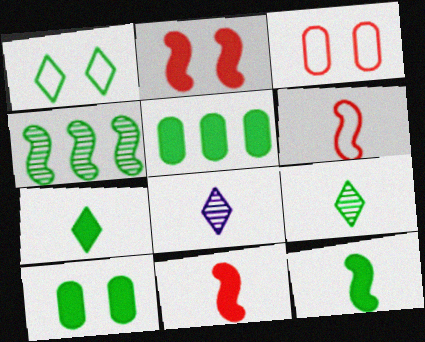[]